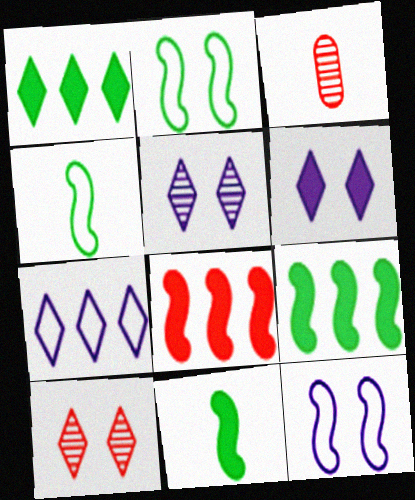[[1, 3, 12]]